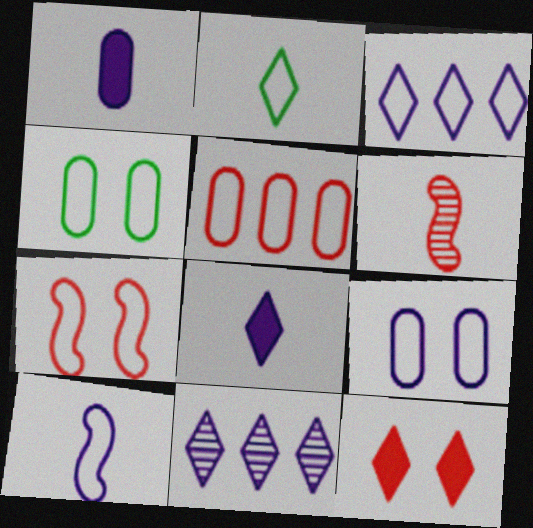[[1, 2, 6], 
[2, 11, 12], 
[3, 9, 10], 
[5, 6, 12]]